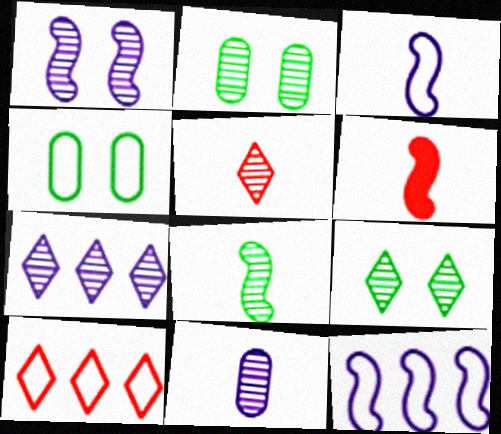[[1, 7, 11], 
[3, 4, 10], 
[3, 6, 8], 
[4, 6, 7], 
[5, 7, 9], 
[5, 8, 11]]